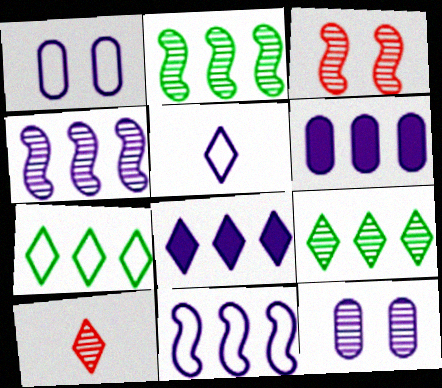[[1, 5, 11], 
[2, 10, 12]]